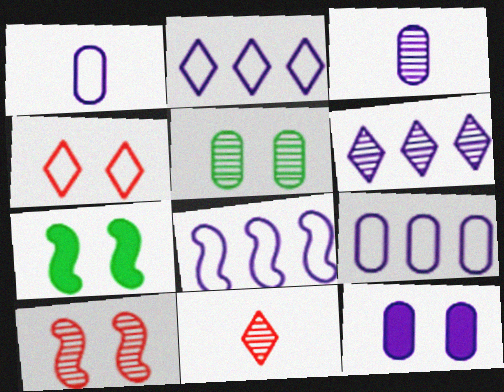[[2, 8, 9], 
[3, 9, 12], 
[7, 9, 11]]